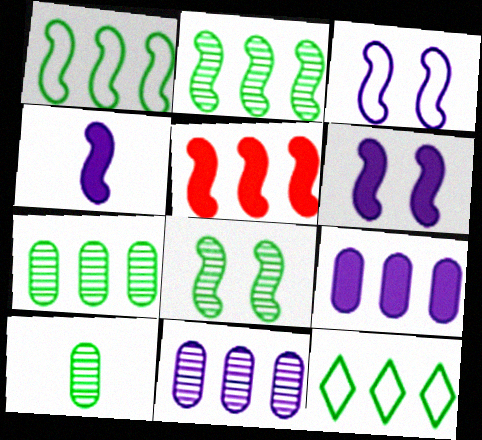[[5, 11, 12]]